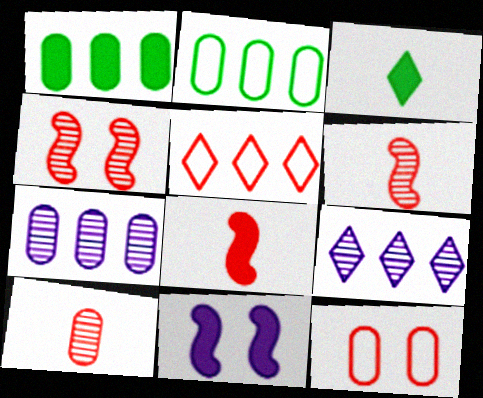[]